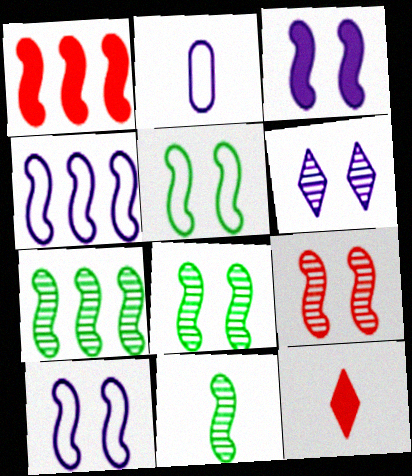[[1, 4, 7], 
[1, 10, 11], 
[2, 11, 12], 
[3, 5, 9], 
[7, 8, 11]]